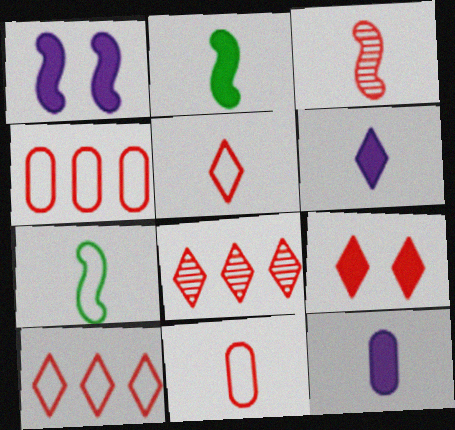[[3, 4, 9], 
[5, 8, 9]]